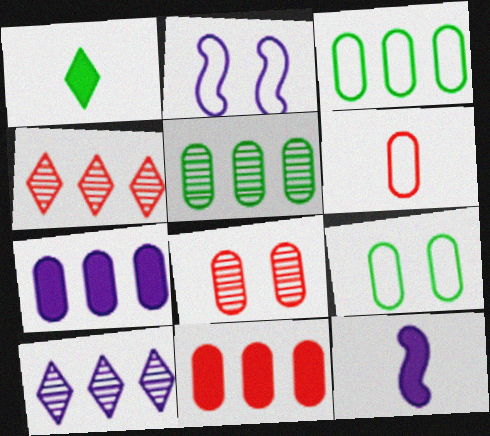[[4, 9, 12], 
[6, 8, 11]]